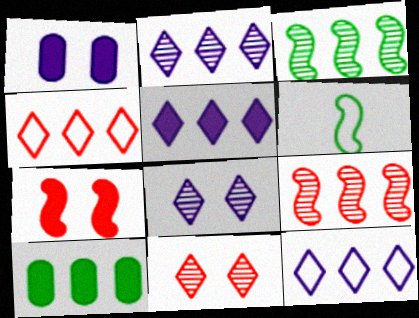[[2, 5, 12], 
[9, 10, 12]]